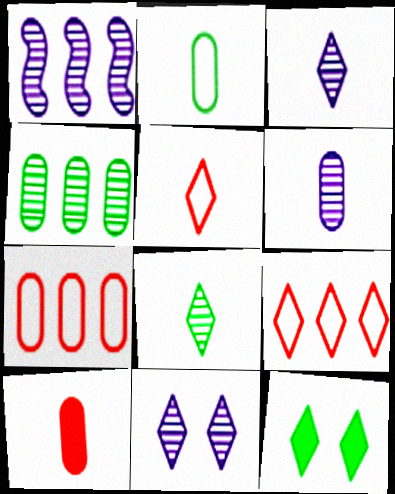[[1, 6, 11], 
[2, 6, 10], 
[3, 9, 12]]